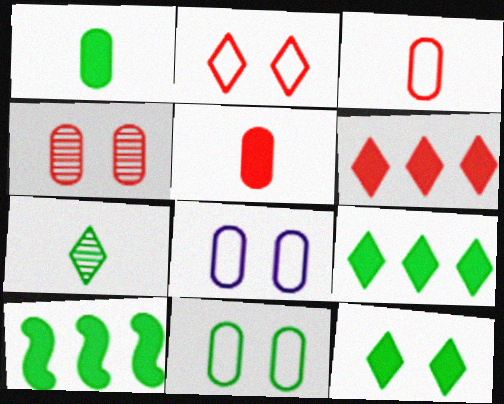[[1, 10, 12], 
[7, 10, 11]]